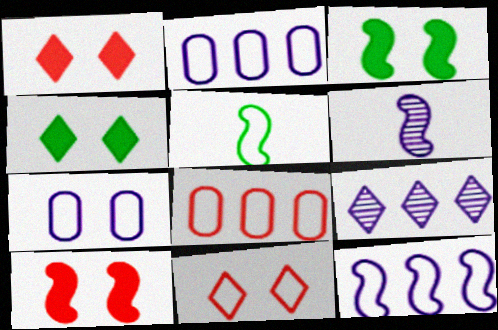[[2, 5, 11], 
[4, 6, 8]]